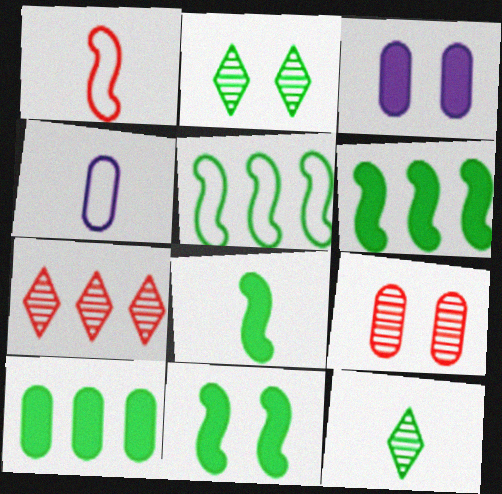[[4, 7, 11], 
[4, 9, 10], 
[6, 8, 11]]